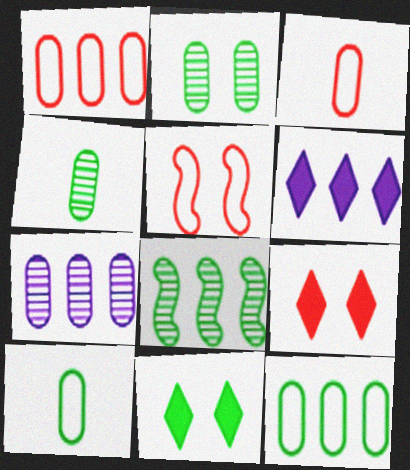[[1, 6, 8], 
[4, 5, 6], 
[8, 10, 11]]